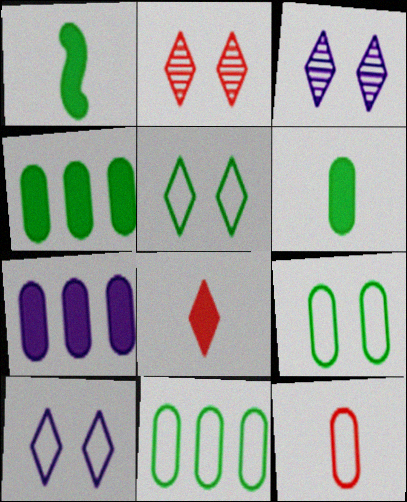[]